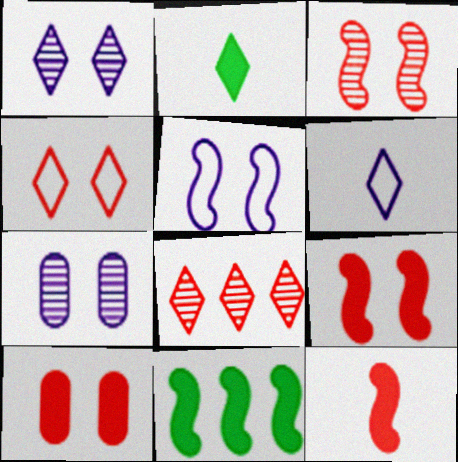[[3, 4, 10]]